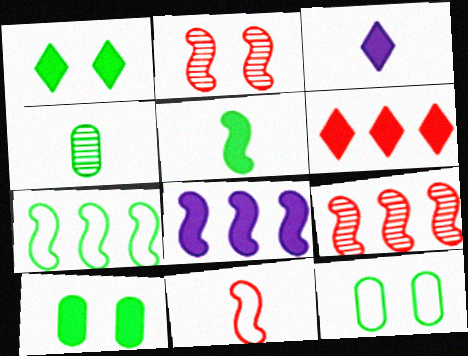[[1, 3, 6], 
[1, 4, 7], 
[3, 4, 11], 
[3, 9, 12], 
[7, 8, 9]]